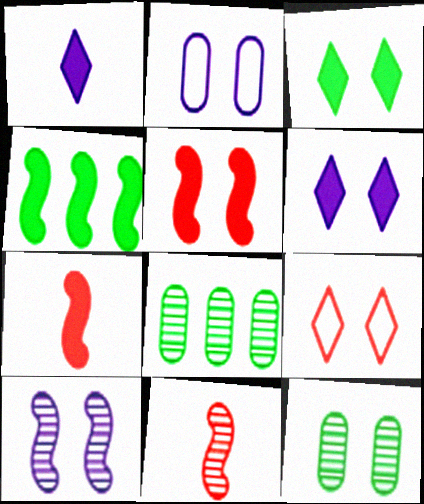[[2, 6, 10]]